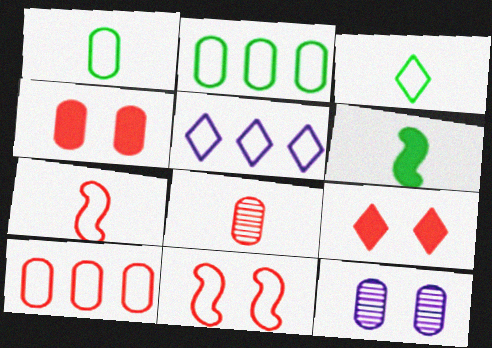[[1, 5, 11], 
[4, 8, 10]]